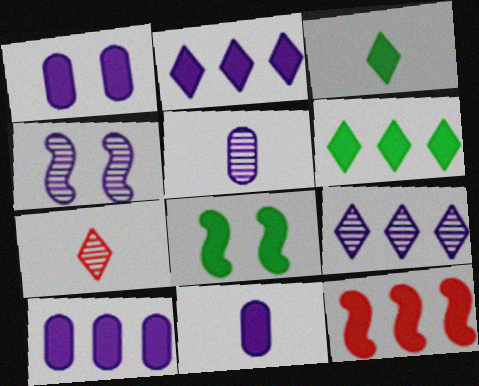[[1, 3, 12], 
[1, 10, 11], 
[4, 5, 9], 
[6, 10, 12]]